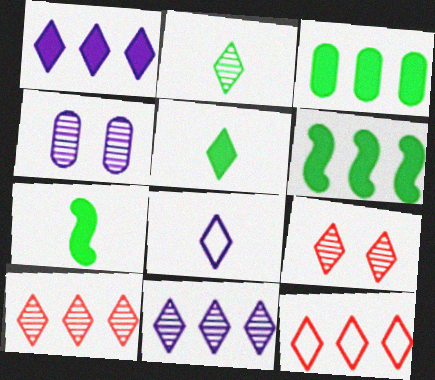[[2, 9, 11], 
[4, 7, 12]]